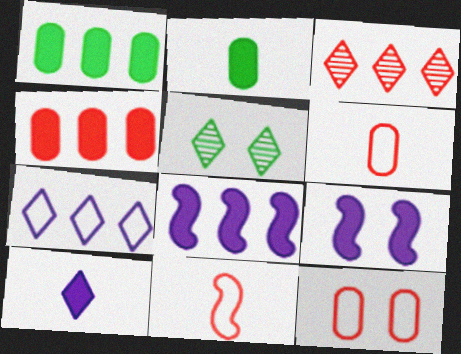[[5, 6, 8], 
[5, 9, 12]]